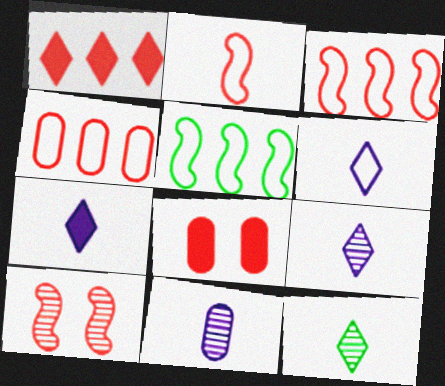[[5, 8, 9], 
[6, 7, 9]]